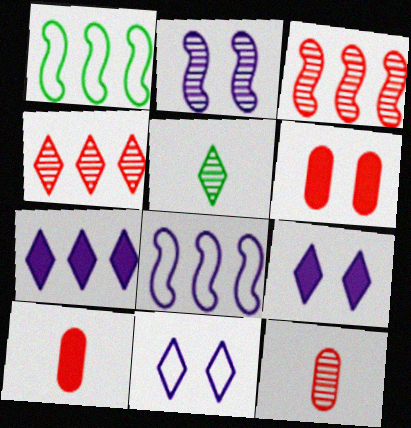[[1, 9, 12], 
[5, 6, 8]]